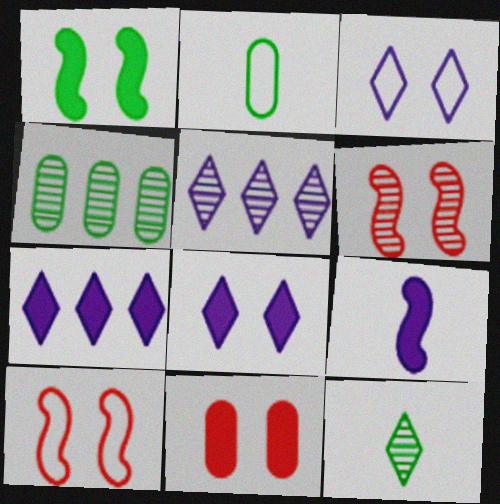[[1, 8, 11], 
[2, 6, 7]]